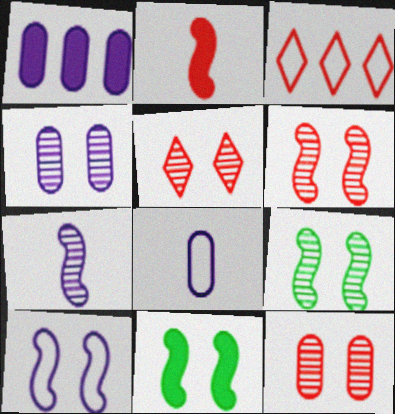[[1, 4, 8], 
[2, 3, 12], 
[4, 5, 9], 
[5, 6, 12], 
[6, 10, 11]]